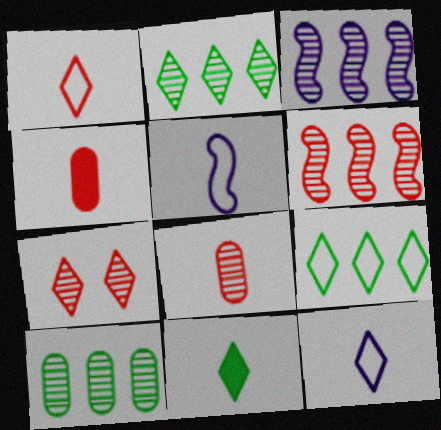[[5, 8, 11], 
[6, 7, 8]]